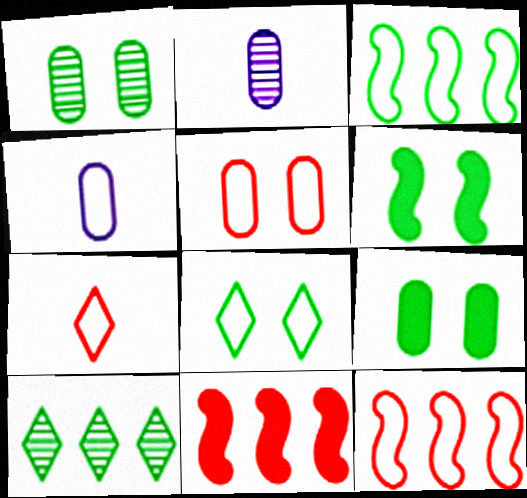[[1, 6, 8], 
[2, 8, 11], 
[4, 8, 12], 
[5, 7, 12]]